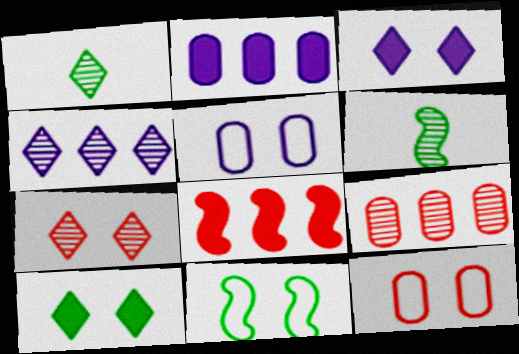[[1, 4, 7], 
[1, 5, 8]]